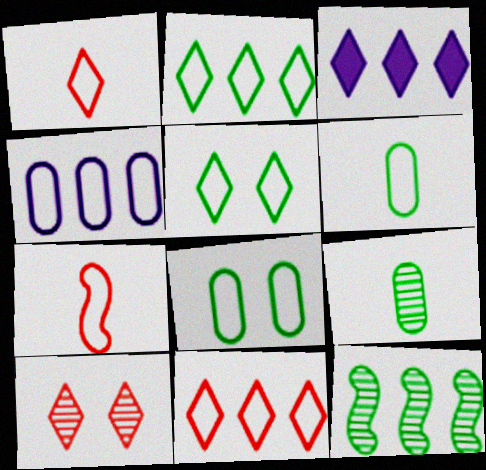[[4, 5, 7]]